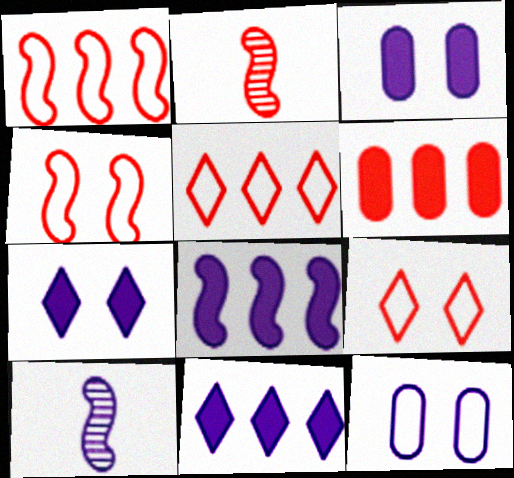[[2, 6, 9], 
[10, 11, 12]]